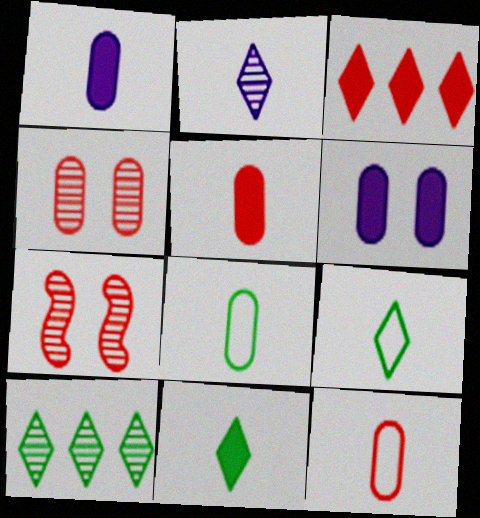[[3, 7, 12]]